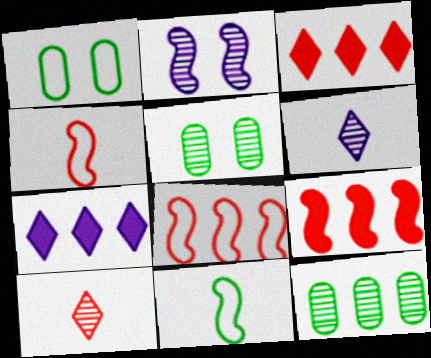[[1, 6, 9], 
[2, 9, 11], 
[2, 10, 12], 
[4, 5, 7], 
[7, 8, 12]]